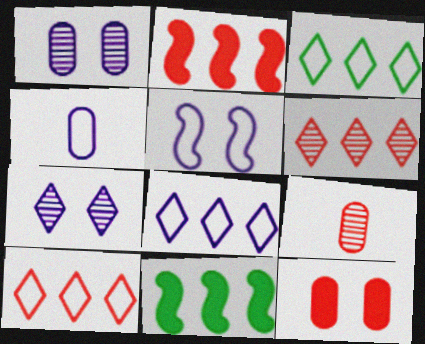[[3, 8, 10], 
[4, 5, 8]]